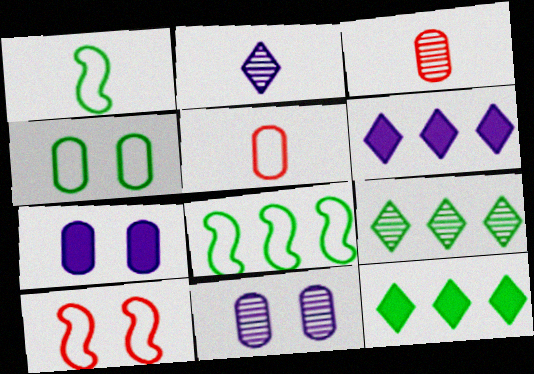[]